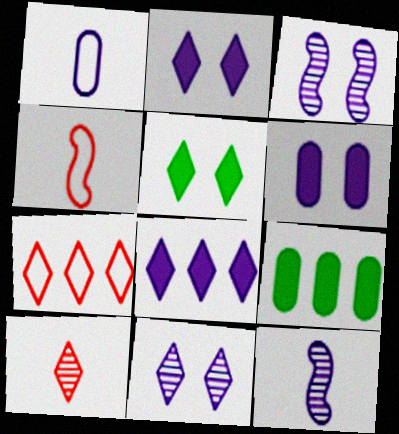[[1, 3, 8], 
[4, 9, 11]]